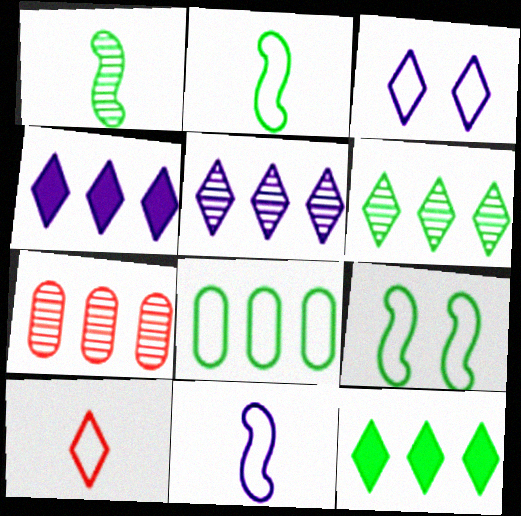[]